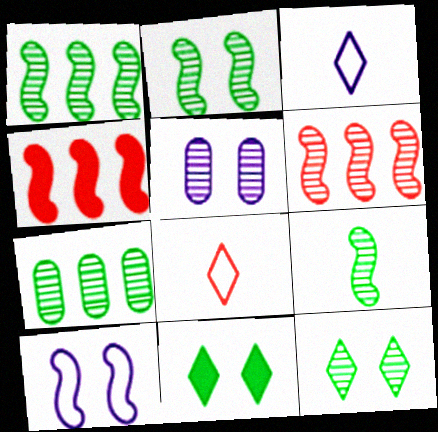[[1, 2, 9], 
[4, 9, 10], 
[7, 9, 12]]